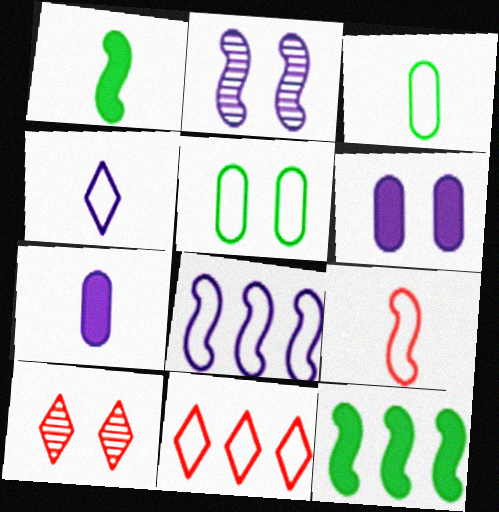[[2, 9, 12], 
[3, 4, 9]]